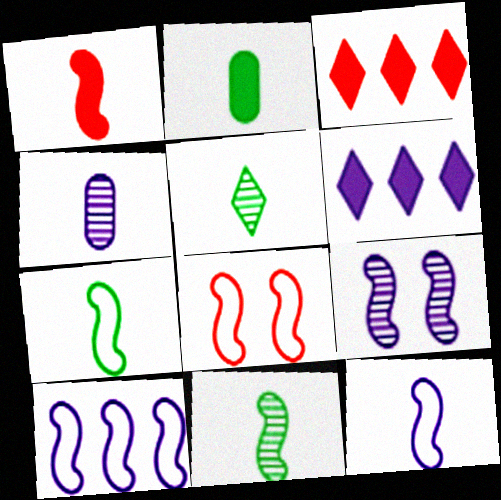[[1, 11, 12], 
[2, 5, 7], 
[7, 8, 10]]